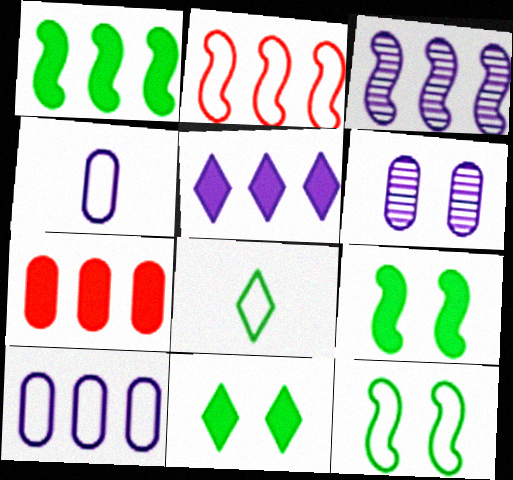[[1, 2, 3], 
[1, 5, 7], 
[3, 5, 10]]